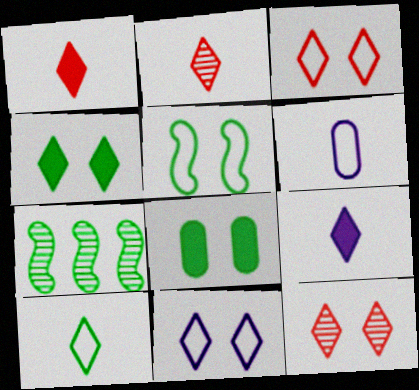[[2, 9, 10], 
[4, 11, 12], 
[7, 8, 10]]